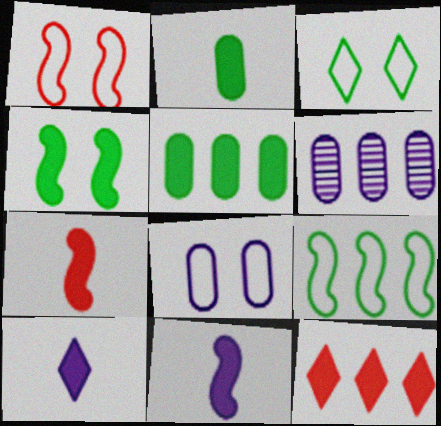[[1, 3, 8], 
[2, 7, 10], 
[3, 6, 7], 
[6, 9, 12]]